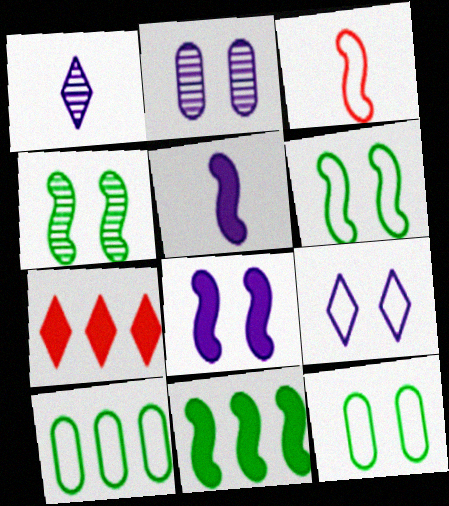[[2, 8, 9], 
[3, 9, 10]]